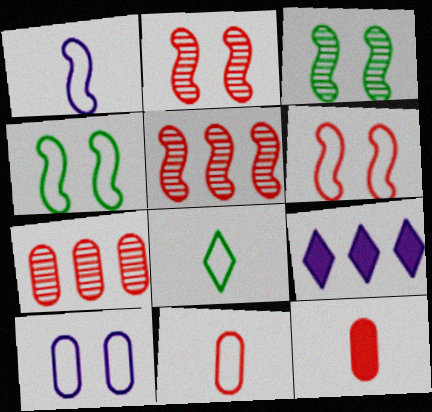[[1, 8, 11], 
[3, 9, 11]]